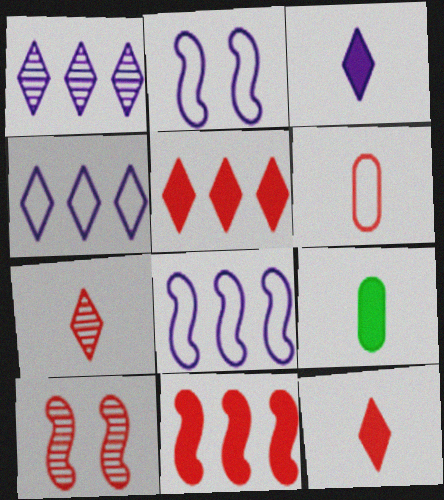[[4, 9, 10], 
[5, 6, 10]]